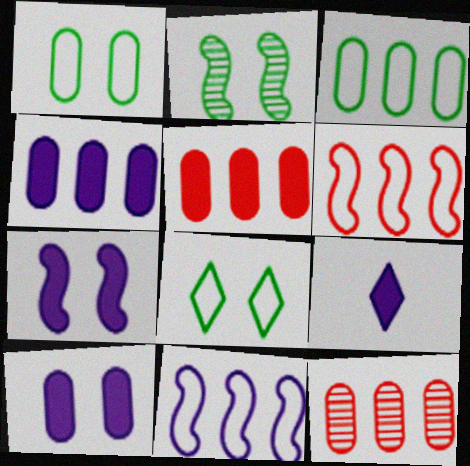[[3, 4, 12], 
[4, 7, 9]]